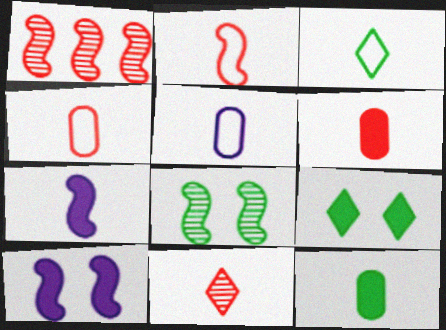[[1, 5, 9], 
[2, 3, 5], 
[2, 6, 11]]